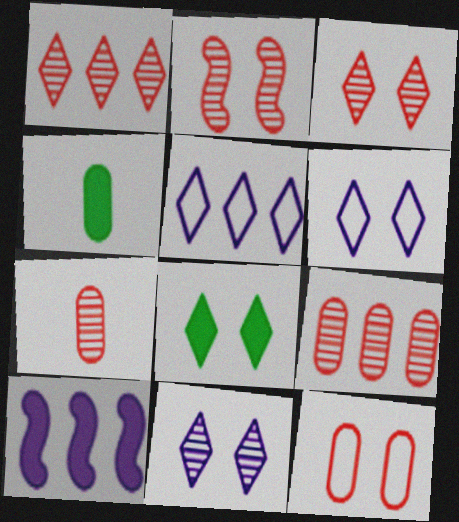[[1, 2, 7], 
[2, 4, 5], 
[3, 6, 8]]